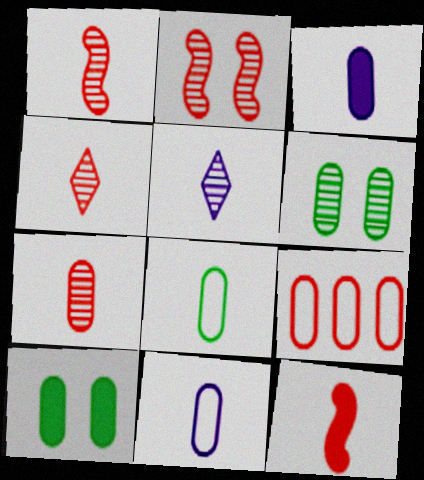[[1, 4, 7], 
[3, 6, 9], 
[3, 7, 8], 
[5, 8, 12]]